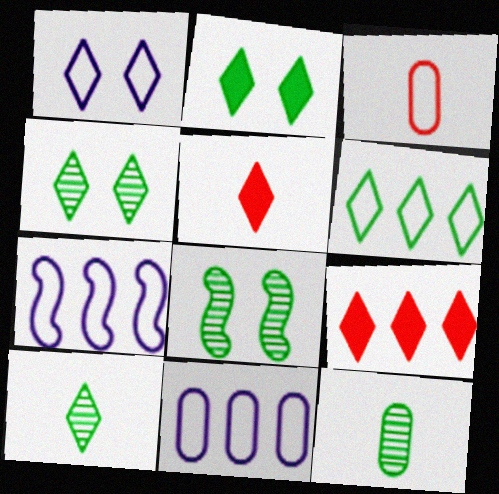[[1, 9, 10], 
[2, 6, 10], 
[5, 8, 11]]